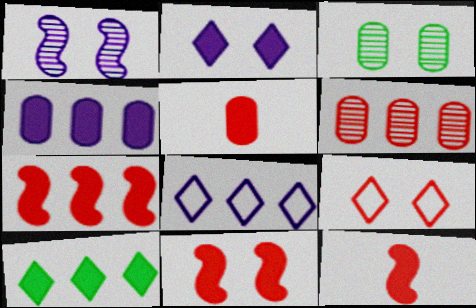[[3, 8, 12], 
[4, 7, 10], 
[6, 9, 12], 
[7, 11, 12]]